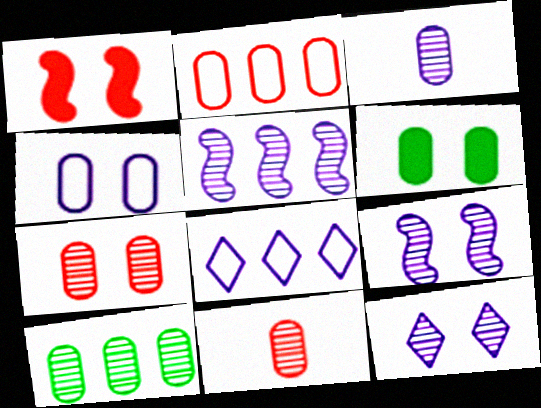[[2, 3, 6], 
[3, 5, 12], 
[3, 7, 10], 
[4, 6, 7]]